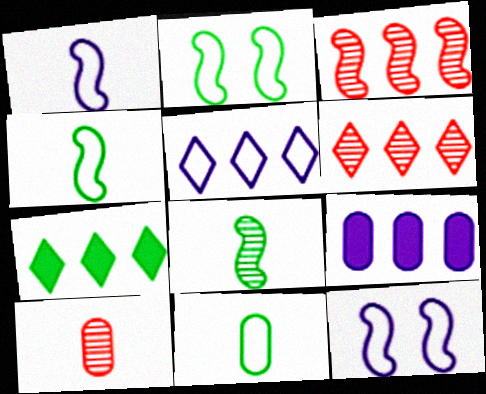[[5, 6, 7], 
[7, 10, 12]]